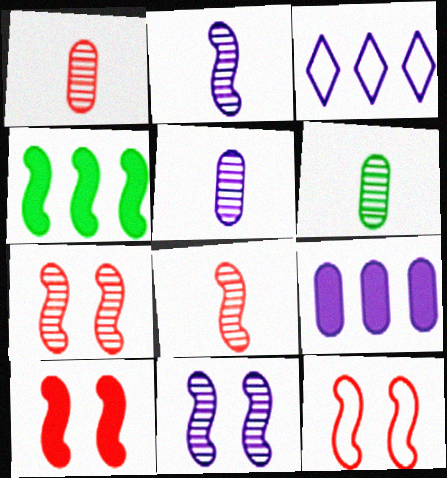[[1, 5, 6], 
[2, 4, 12], 
[3, 6, 10], 
[7, 10, 12]]